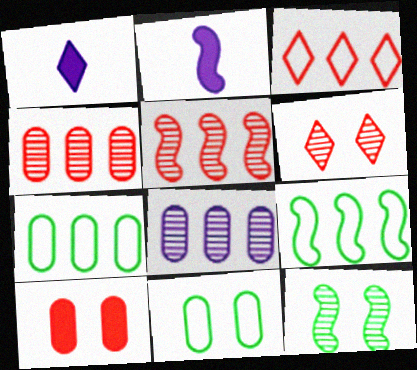[[1, 5, 11], 
[2, 6, 7]]